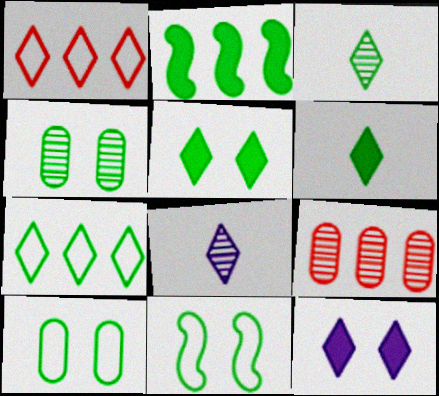[[1, 3, 12], 
[1, 5, 8], 
[2, 3, 10], 
[3, 5, 7], 
[4, 5, 11]]